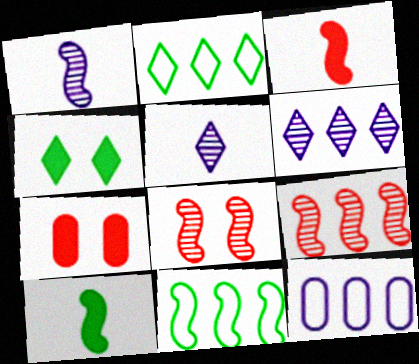[[1, 2, 7], 
[5, 7, 11]]